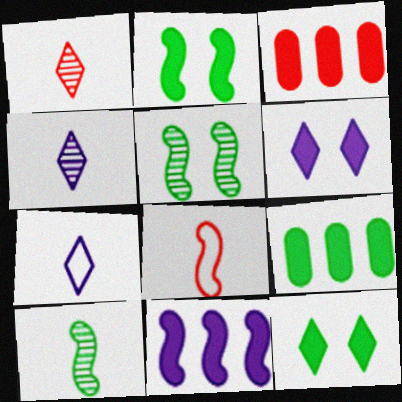[[3, 5, 7], 
[5, 8, 11]]